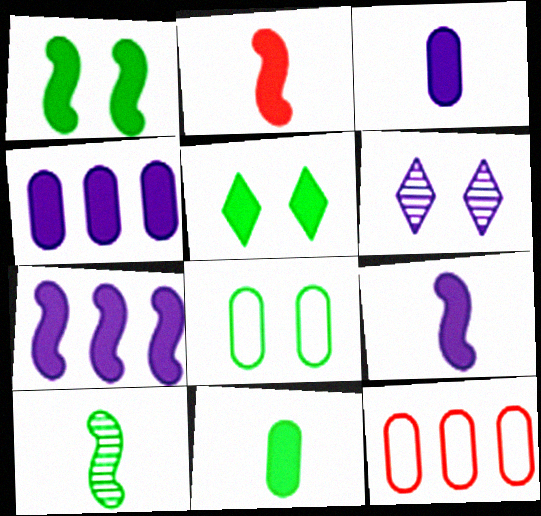[[1, 2, 7], 
[2, 4, 5]]